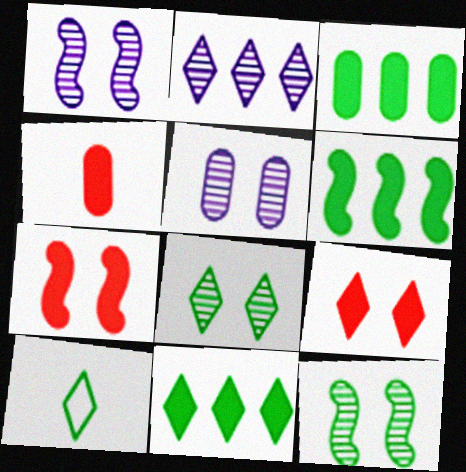[[2, 9, 10], 
[3, 6, 11], 
[3, 10, 12], 
[8, 10, 11]]